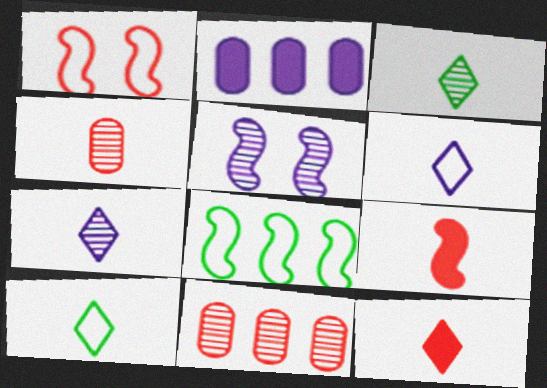[[1, 2, 3], 
[1, 11, 12], 
[2, 5, 6], 
[3, 5, 11], 
[3, 6, 12], 
[5, 8, 9], 
[7, 10, 12]]